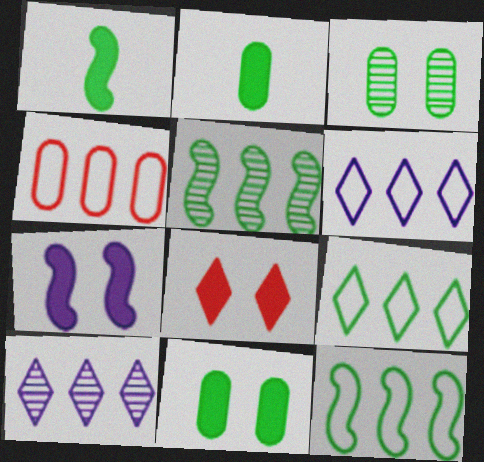[[1, 3, 9], 
[4, 6, 12], 
[7, 8, 11]]